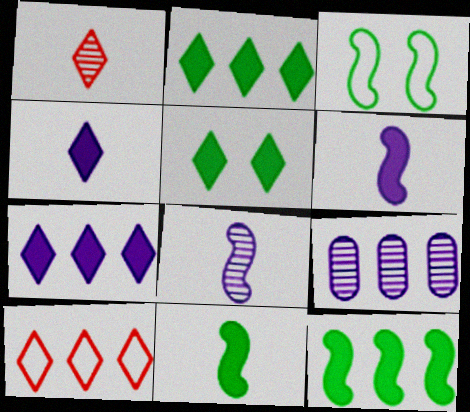[[9, 10, 12]]